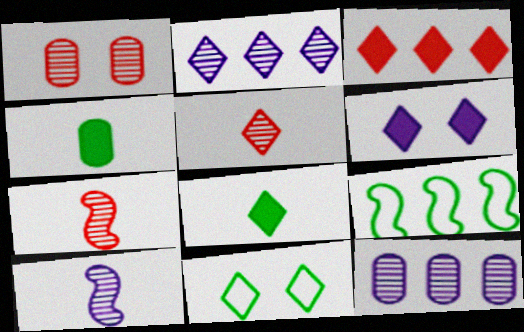[[3, 6, 8], 
[3, 9, 12]]